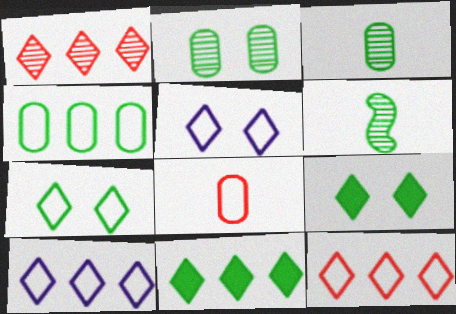[[1, 10, 11], 
[4, 6, 9]]